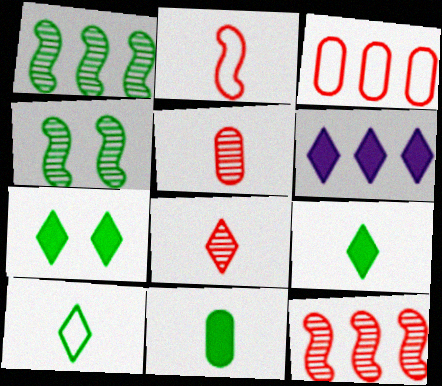[[1, 3, 6]]